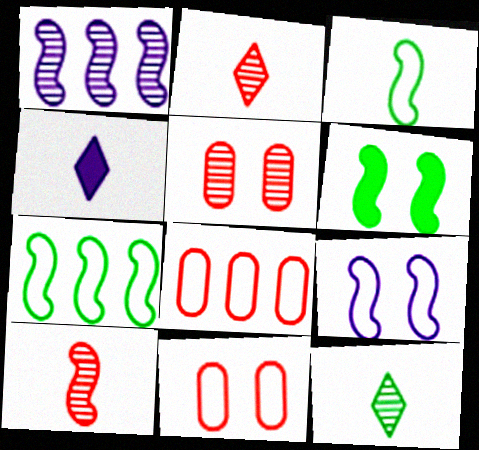[[1, 5, 12], 
[4, 5, 7]]